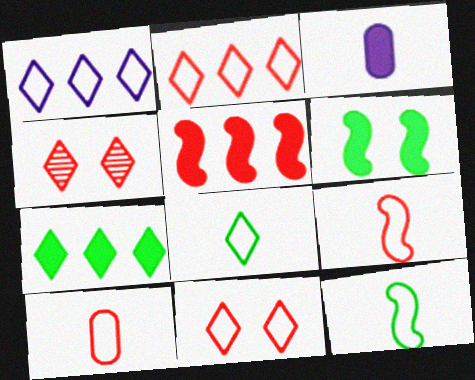[[1, 8, 11], 
[4, 5, 10]]